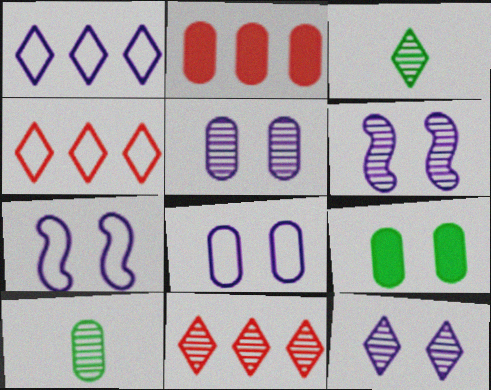[[2, 3, 7], 
[2, 8, 10], 
[3, 11, 12], 
[5, 6, 12], 
[6, 10, 11]]